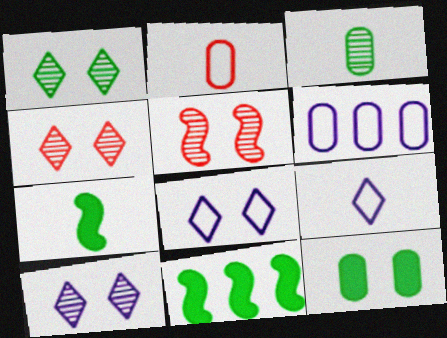[[1, 4, 10], 
[2, 10, 11], 
[4, 6, 7], 
[5, 8, 12]]